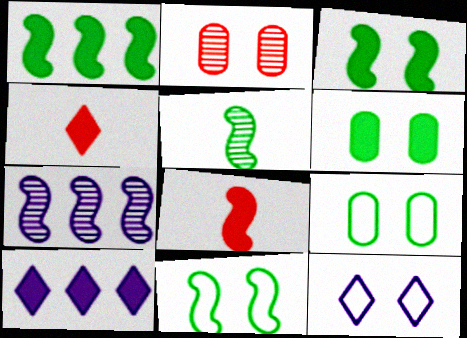[[1, 5, 11], 
[2, 3, 12], 
[4, 7, 9], 
[6, 8, 10], 
[7, 8, 11]]